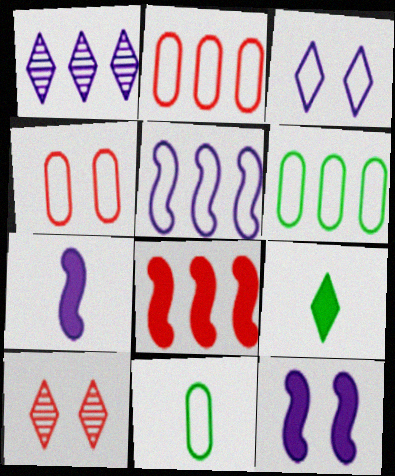[[1, 6, 8], 
[6, 7, 10]]